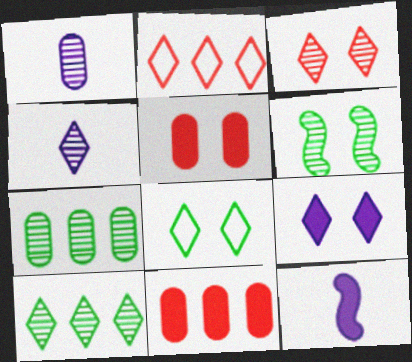[[3, 4, 10], 
[3, 8, 9]]